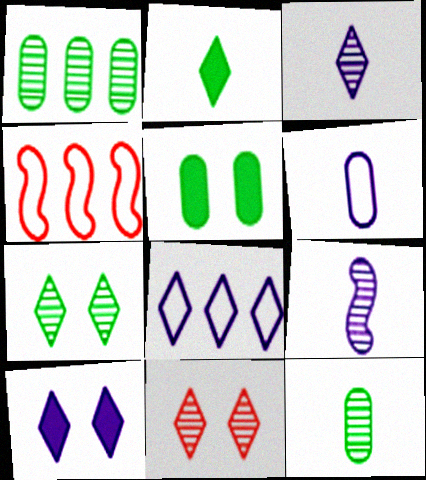[[1, 9, 11], 
[2, 8, 11], 
[3, 4, 5], 
[3, 8, 10], 
[4, 10, 12]]